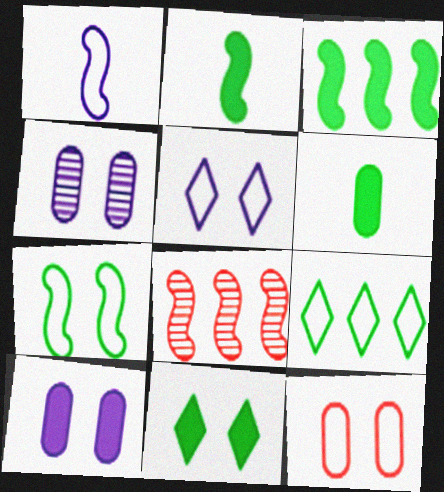[[1, 9, 12], 
[3, 6, 11], 
[5, 6, 8], 
[5, 7, 12]]